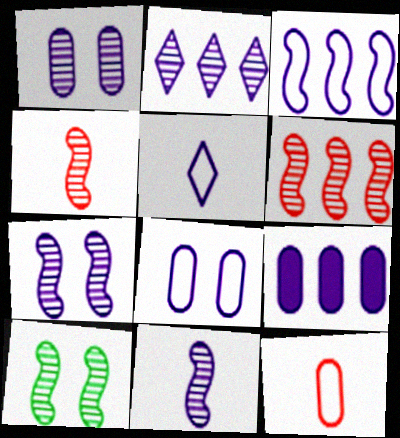[[1, 2, 11], 
[2, 3, 9], 
[3, 5, 8], 
[5, 7, 9], 
[6, 10, 11]]